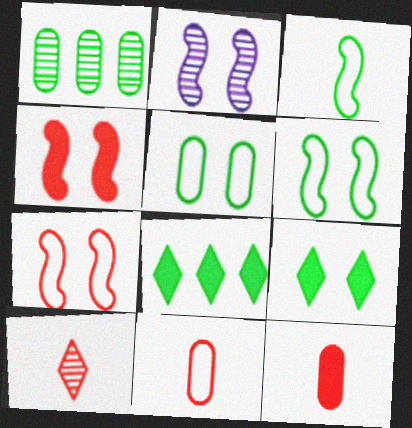[[1, 2, 10], 
[1, 3, 9], 
[2, 4, 6], 
[2, 8, 11]]